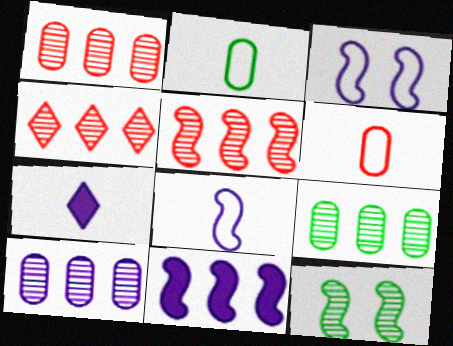[[1, 4, 5], 
[1, 9, 10], 
[3, 7, 10]]